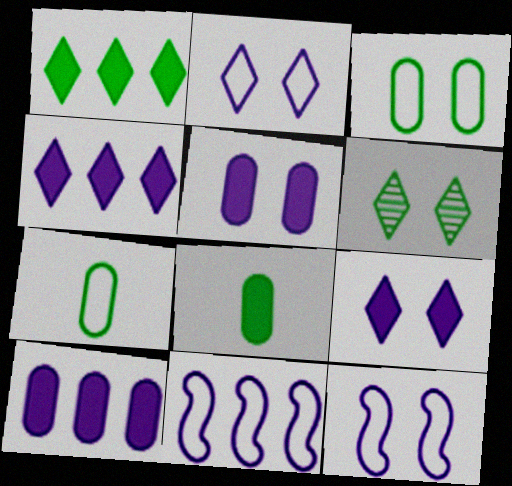[]